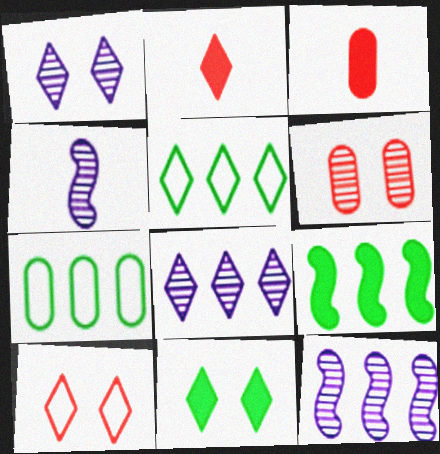[[1, 2, 5], 
[1, 10, 11]]